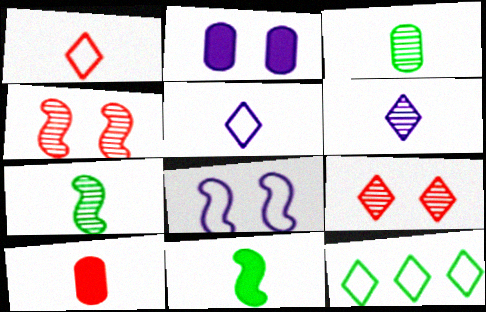[[5, 7, 10]]